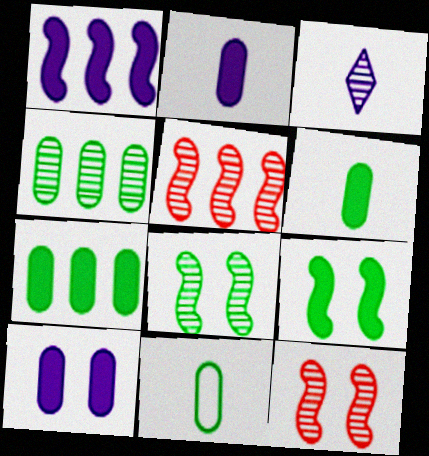[[3, 4, 12]]